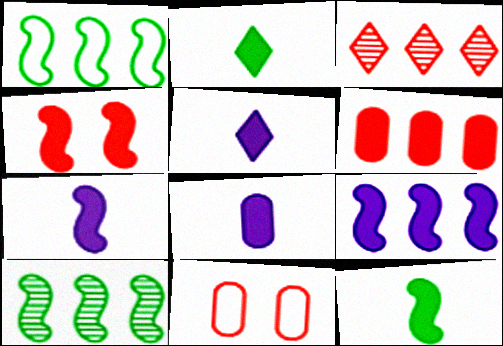[[4, 9, 12], 
[5, 7, 8], 
[5, 10, 11]]